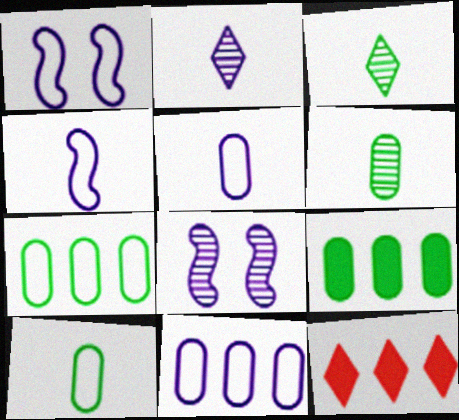[[1, 6, 12], 
[8, 10, 12]]